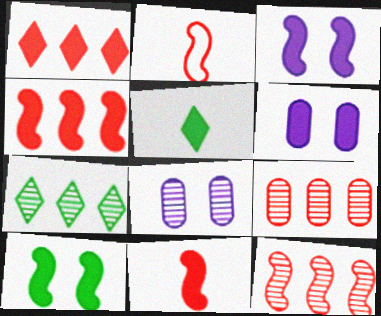[[2, 6, 7], 
[4, 5, 6]]